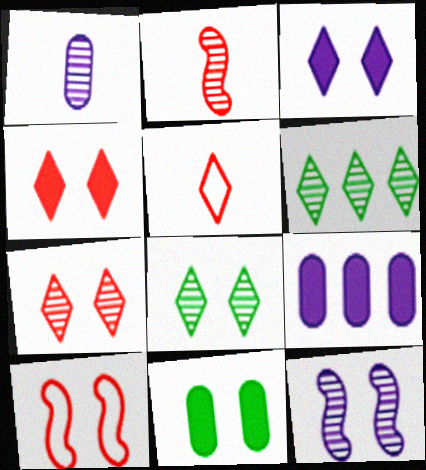[[3, 5, 6]]